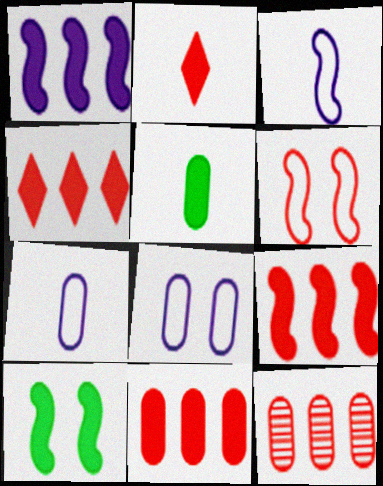[[2, 6, 12], 
[4, 9, 11], 
[5, 8, 12]]